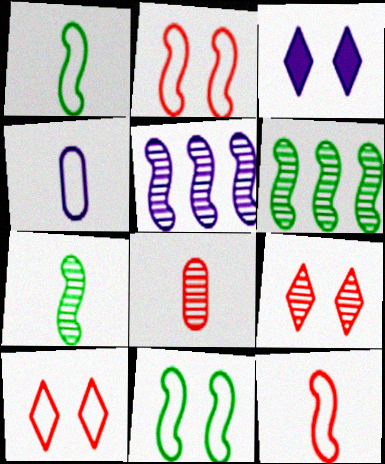[[3, 4, 5]]